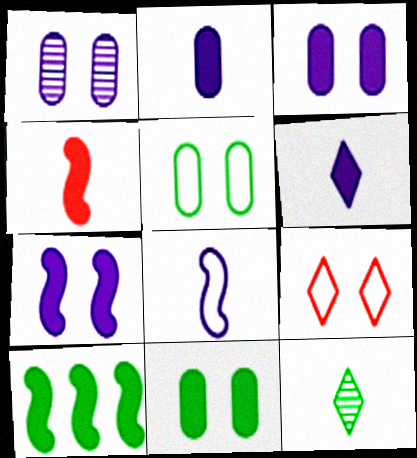[[4, 7, 10], 
[5, 10, 12]]